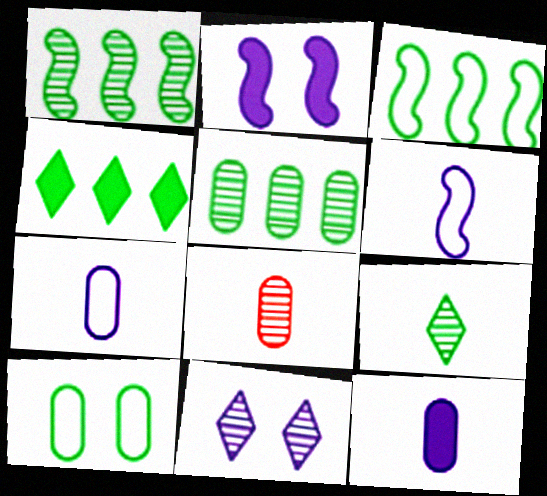[[1, 8, 11], 
[3, 4, 5]]